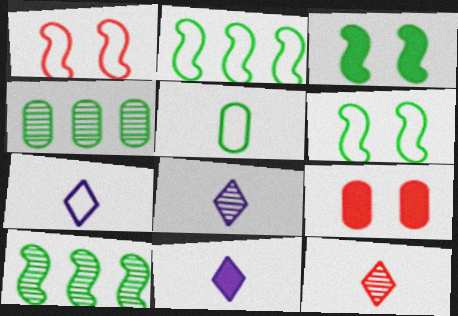[[1, 4, 11], 
[2, 8, 9], 
[7, 8, 11], 
[7, 9, 10]]